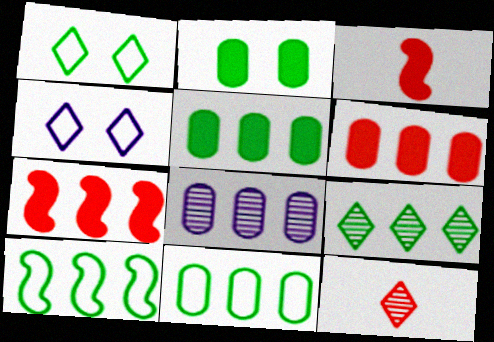[[1, 3, 8], 
[5, 9, 10], 
[6, 8, 11]]